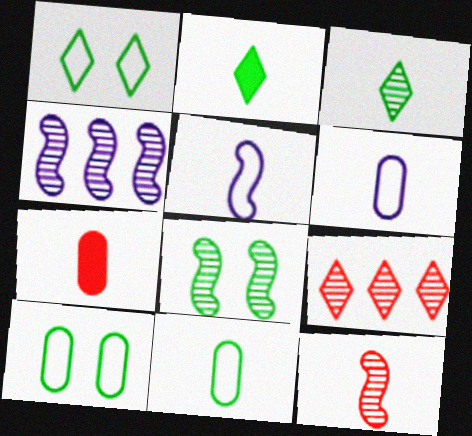[[1, 4, 7], 
[2, 6, 12], 
[3, 5, 7], 
[4, 8, 12]]